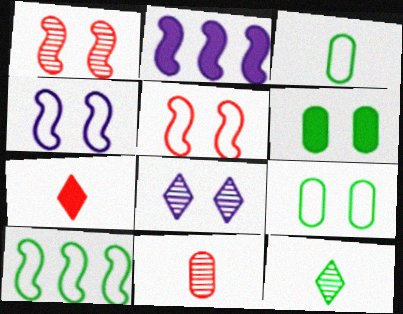[[2, 6, 7], 
[5, 6, 8], 
[6, 10, 12]]